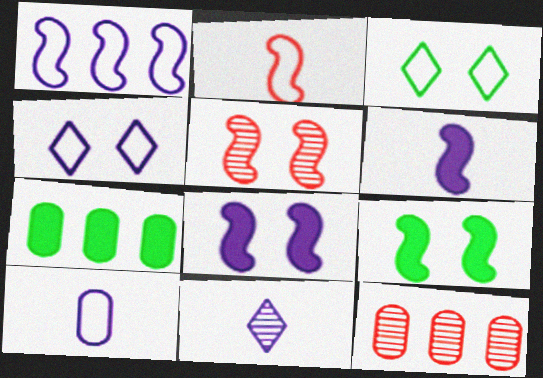[[1, 4, 10], 
[3, 6, 12], 
[6, 10, 11]]